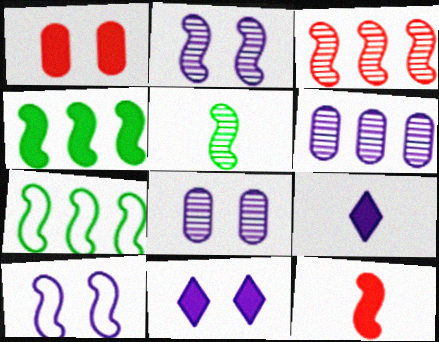[[1, 4, 9], 
[2, 3, 5], 
[2, 7, 12], 
[6, 9, 10], 
[8, 10, 11]]